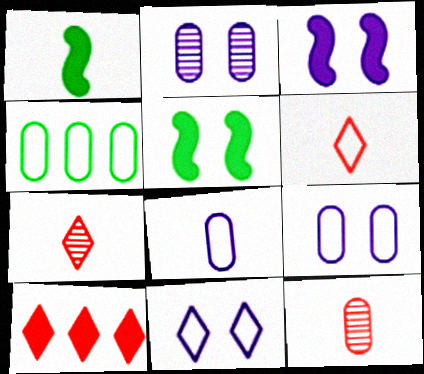[[1, 7, 8], 
[2, 3, 11], 
[3, 4, 7]]